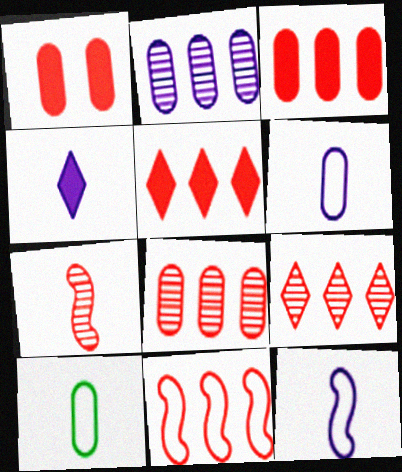[[1, 2, 10], 
[3, 9, 11], 
[4, 7, 10], 
[5, 8, 11]]